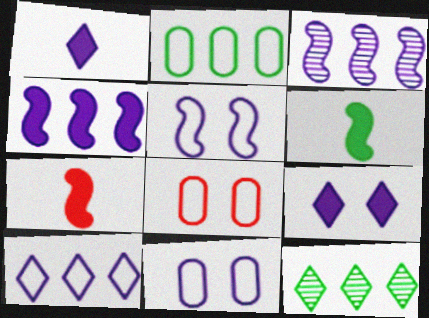[[1, 3, 11], 
[7, 11, 12]]